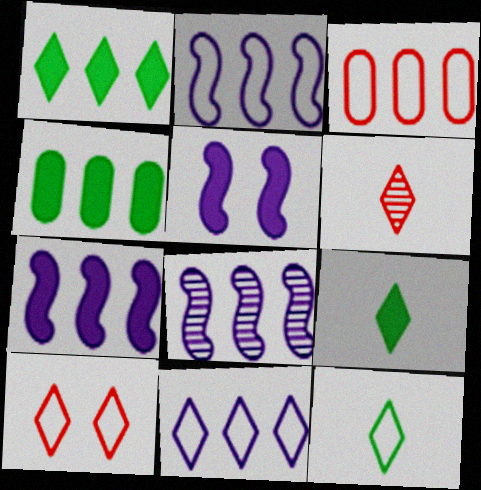[[1, 3, 8], 
[2, 7, 8], 
[10, 11, 12]]